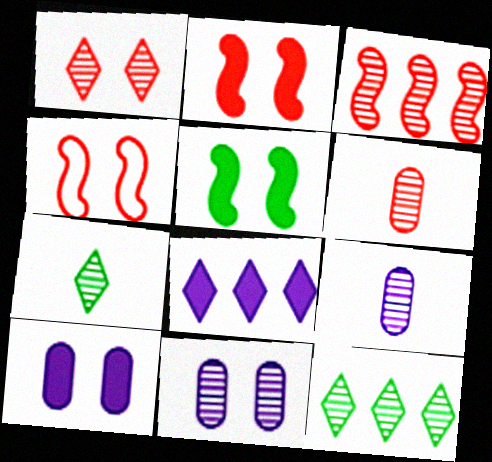[[1, 3, 6], 
[3, 7, 11]]